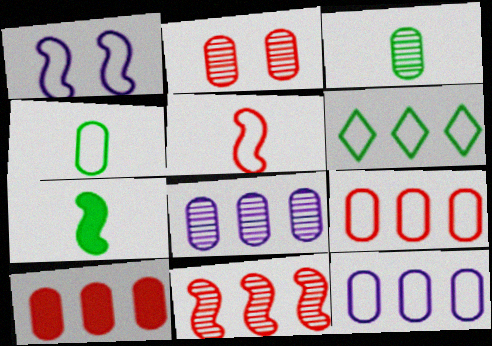[[1, 7, 11], 
[2, 3, 8]]